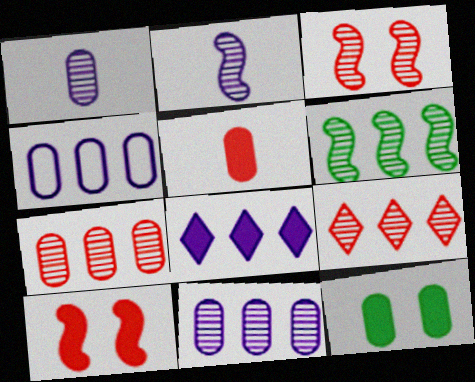[[2, 3, 6], 
[6, 9, 11]]